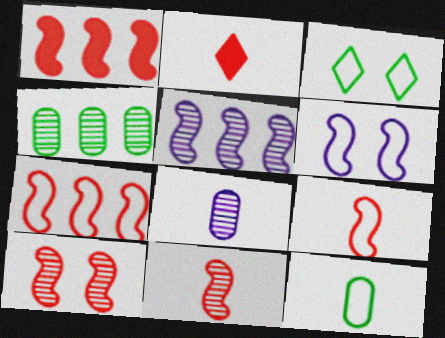[[1, 3, 8], 
[1, 9, 10], 
[2, 4, 6]]